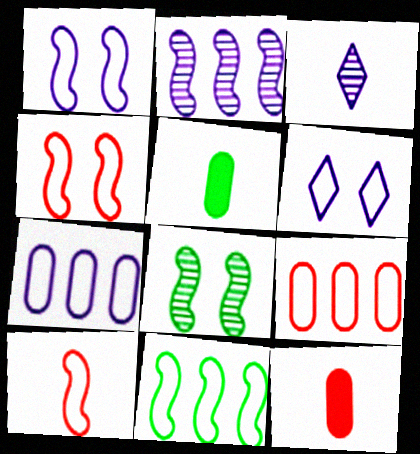[[1, 10, 11], 
[3, 5, 10]]